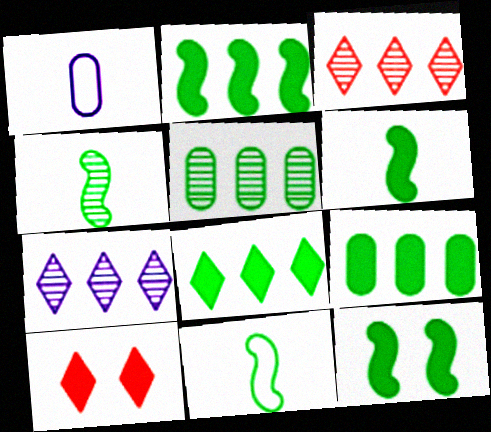[[1, 3, 12], 
[2, 6, 12], 
[2, 8, 9], 
[4, 6, 11]]